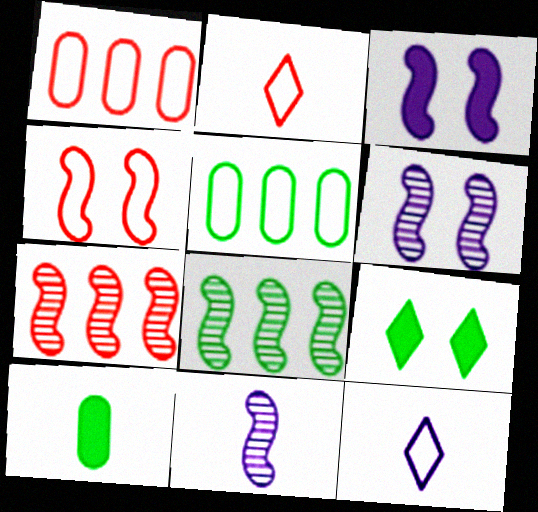[[1, 2, 4], 
[1, 9, 11], 
[2, 10, 11], 
[4, 5, 12]]